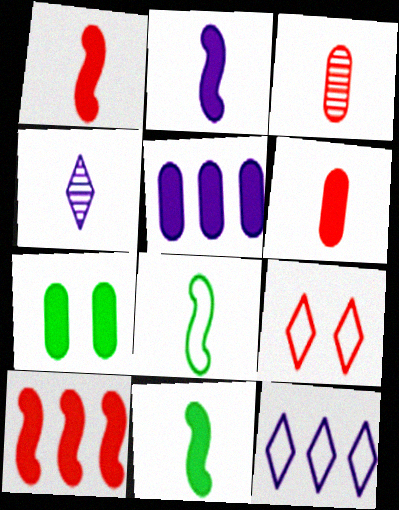[[1, 2, 11], 
[3, 9, 10], 
[4, 6, 8], 
[5, 6, 7]]